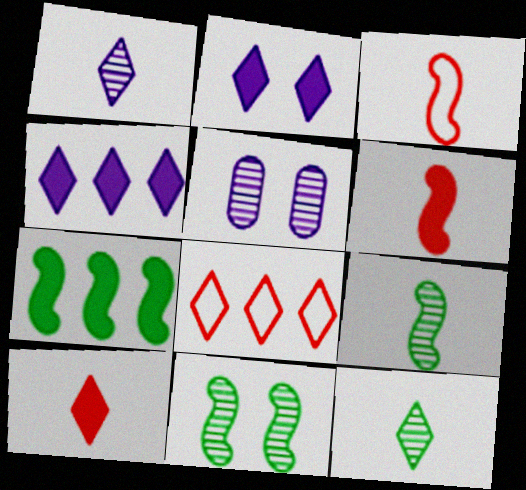[[2, 8, 12]]